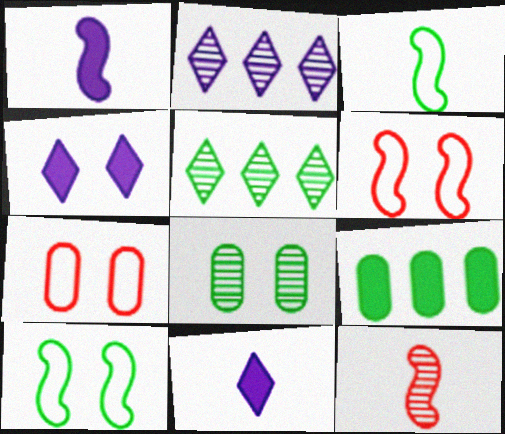[[1, 3, 12], 
[1, 5, 7], 
[2, 8, 12], 
[4, 6, 8]]